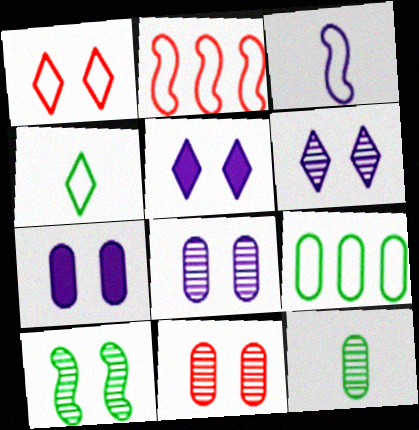[[1, 3, 9], 
[1, 7, 10], 
[2, 5, 12], 
[6, 10, 11]]